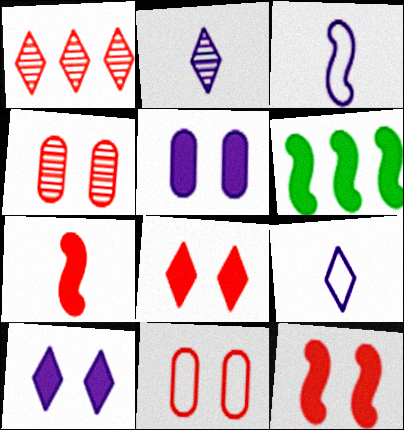[[1, 7, 11], 
[2, 6, 11], 
[4, 6, 9]]